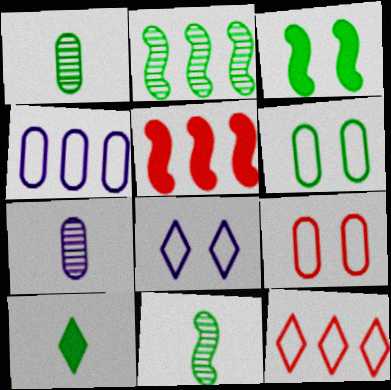[[1, 5, 8], 
[2, 6, 10], 
[3, 7, 12]]